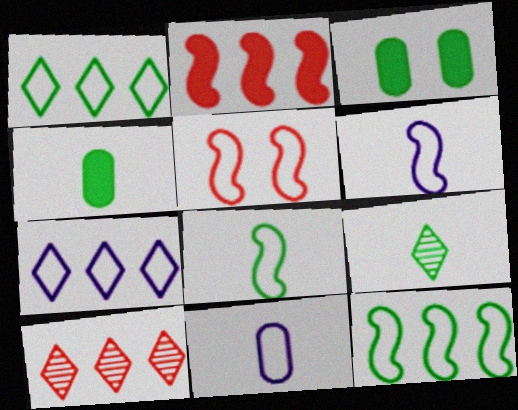[[1, 5, 11], 
[3, 6, 10], 
[3, 9, 12], 
[4, 8, 9], 
[5, 6, 12]]